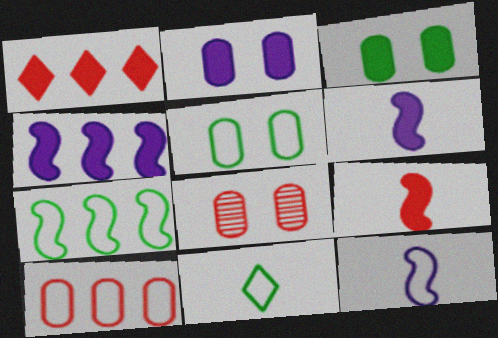[[1, 3, 6], 
[2, 5, 8], 
[4, 8, 11], 
[5, 7, 11]]